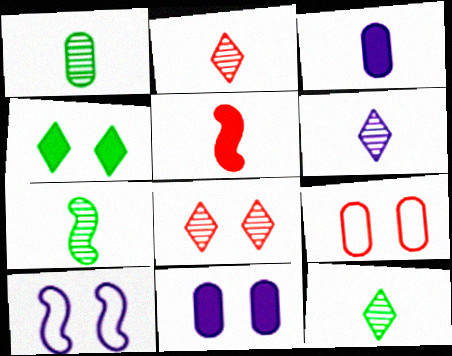[[1, 7, 12], 
[2, 6, 12]]